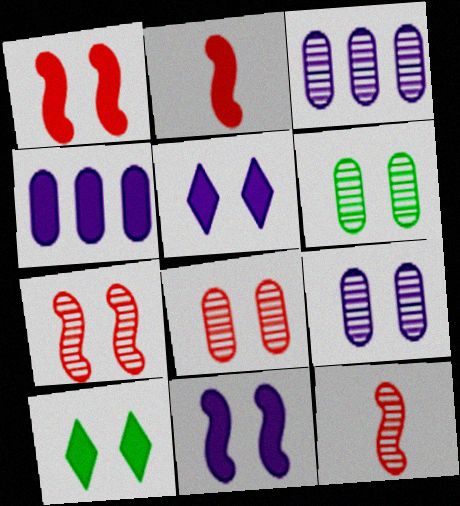[[2, 4, 10], 
[6, 8, 9]]